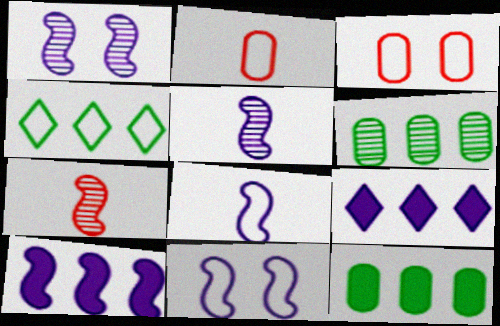[[1, 8, 10], 
[2, 4, 11], 
[3, 4, 8], 
[5, 10, 11]]